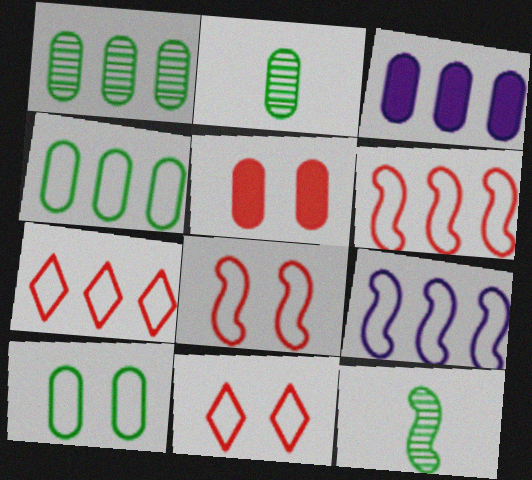[[3, 11, 12], 
[4, 7, 9]]